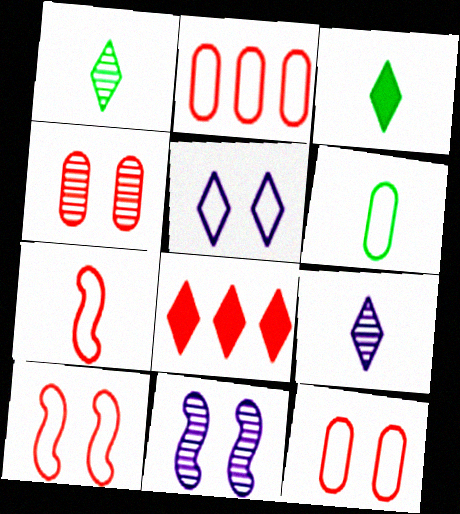[[1, 5, 8], 
[2, 3, 11], 
[4, 7, 8], 
[6, 8, 11]]